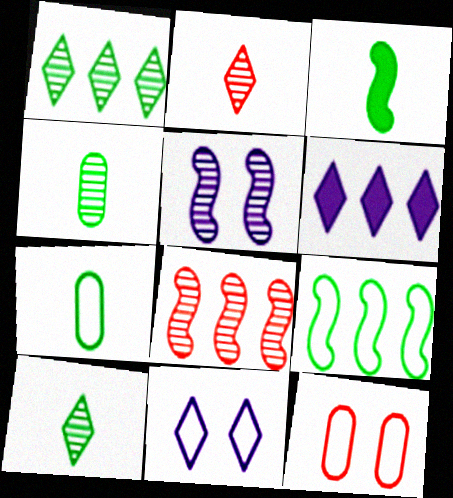[[3, 7, 10]]